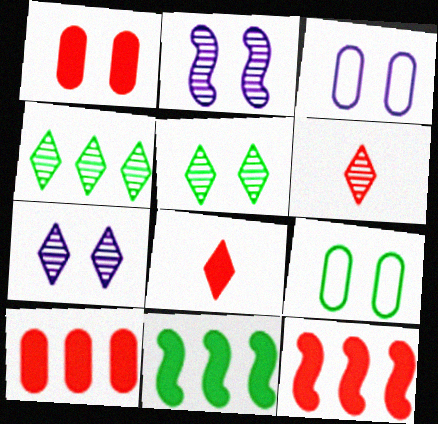[[1, 8, 12], 
[3, 6, 11], 
[4, 6, 7]]